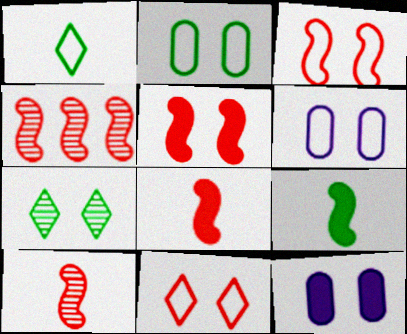[[1, 4, 12], 
[3, 4, 8], 
[3, 7, 12], 
[5, 6, 7]]